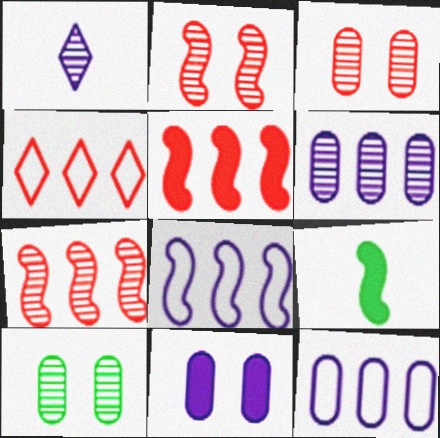[[1, 7, 10], 
[1, 8, 11], 
[2, 8, 9]]